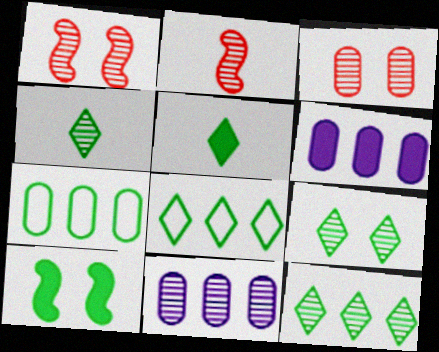[[1, 4, 11], 
[2, 9, 11], 
[4, 7, 10], 
[4, 9, 12], 
[5, 8, 9]]